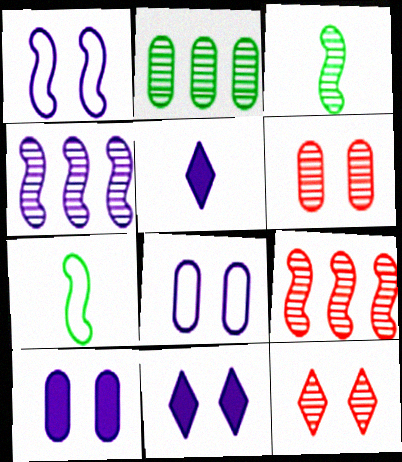[[4, 5, 8]]